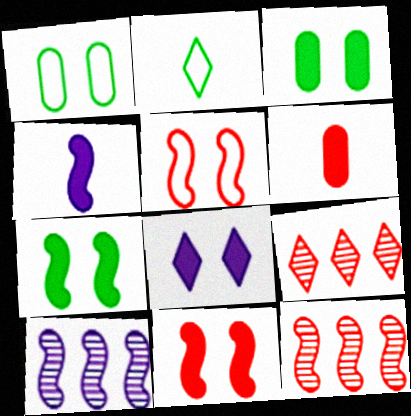[[1, 4, 9], 
[2, 8, 9], 
[3, 8, 11], 
[5, 6, 9]]